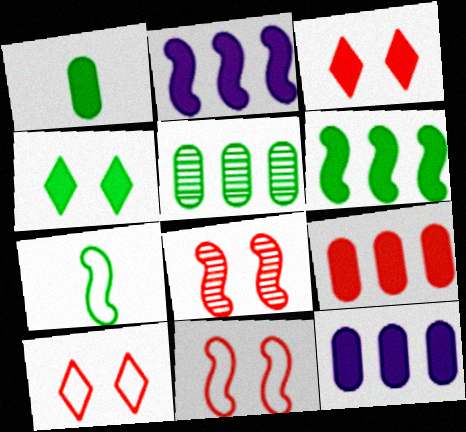[[1, 2, 3], 
[1, 4, 6], 
[2, 7, 8], 
[4, 5, 7]]